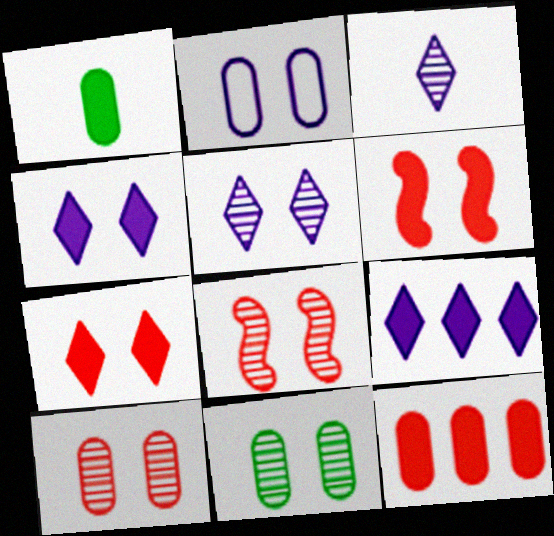[[1, 6, 9], 
[5, 8, 11]]